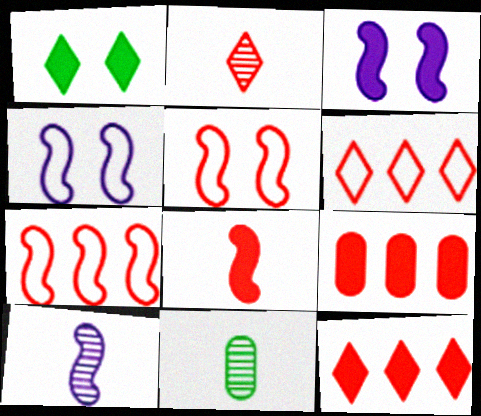[[2, 5, 9], 
[2, 10, 11], 
[3, 6, 11], 
[4, 11, 12]]